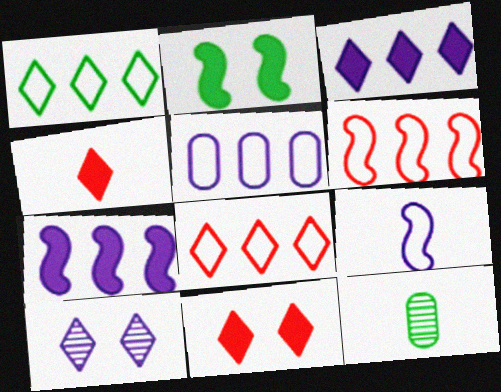[[1, 2, 12], 
[1, 4, 10], 
[1, 5, 6], 
[4, 9, 12]]